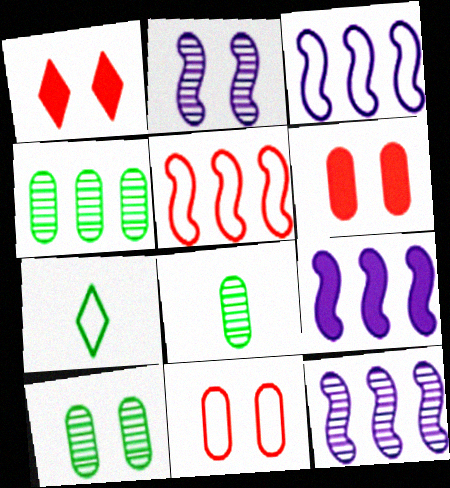[[1, 3, 8], 
[3, 7, 11], 
[3, 9, 12], 
[4, 8, 10], 
[6, 7, 12]]